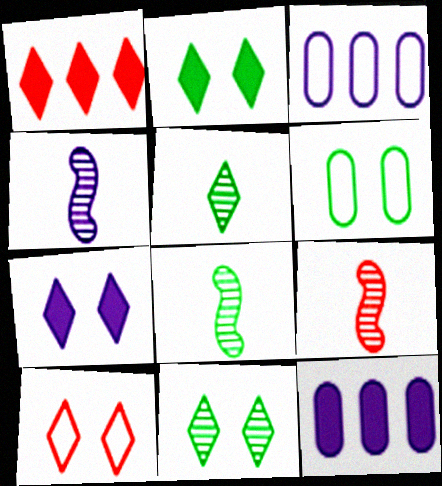[[1, 4, 6], 
[2, 3, 9], 
[3, 4, 7], 
[4, 8, 9], 
[7, 10, 11], 
[8, 10, 12]]